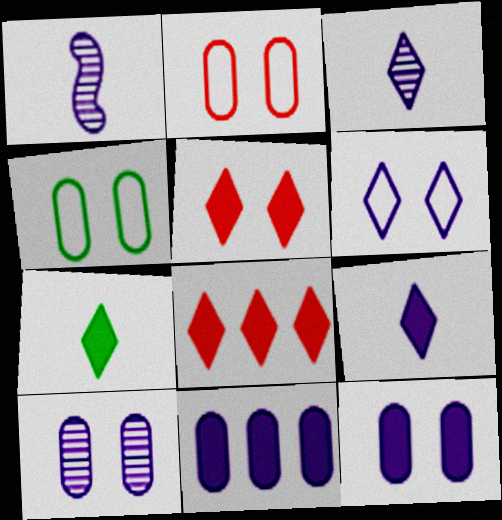[[1, 4, 8], 
[1, 6, 11]]